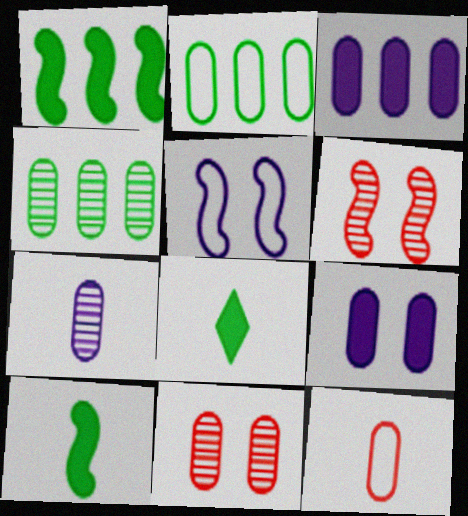[[4, 7, 11], 
[4, 9, 12]]